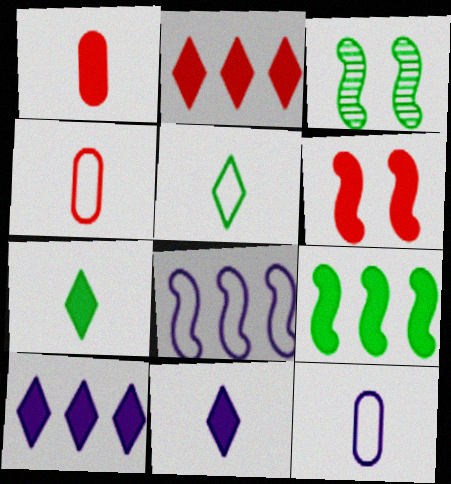[[1, 2, 6], 
[2, 3, 12], 
[3, 4, 10]]